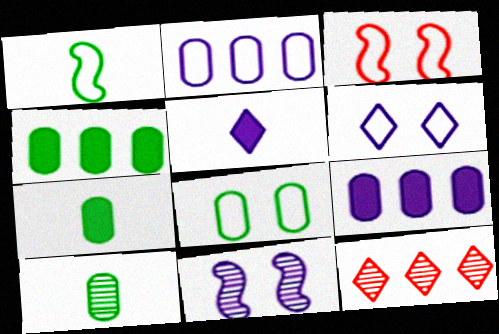[[2, 5, 11], 
[3, 6, 8], 
[4, 8, 10], 
[10, 11, 12]]